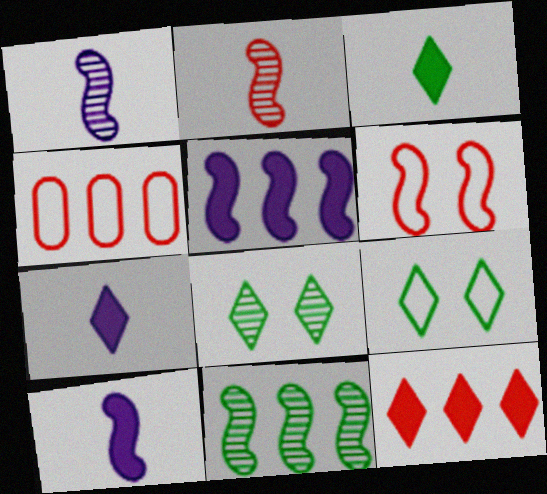[[4, 8, 10], 
[6, 10, 11]]